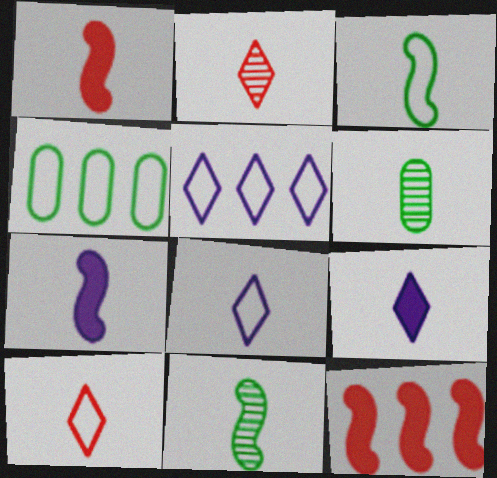[[1, 6, 8], 
[6, 7, 10]]